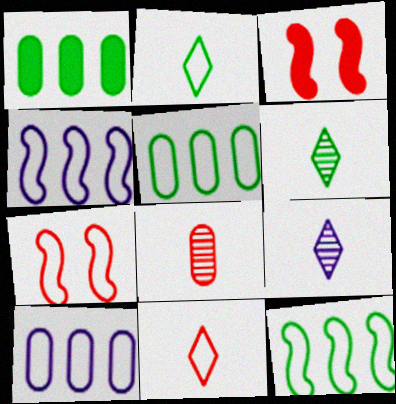[[1, 7, 9], 
[2, 7, 10], 
[3, 5, 9], 
[3, 6, 10]]